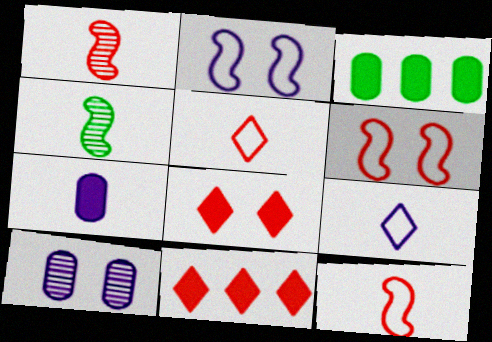[[4, 5, 7]]